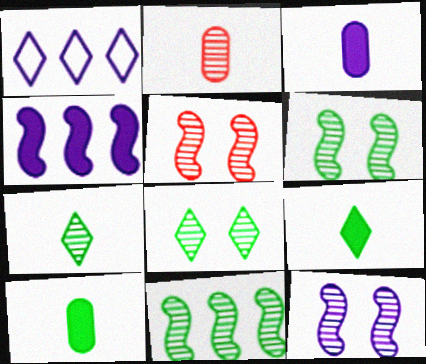[[1, 3, 12], 
[1, 5, 10], 
[5, 6, 12]]